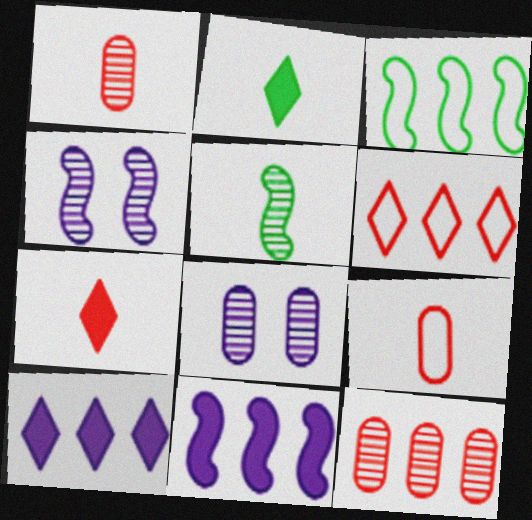[[3, 7, 8], 
[3, 10, 12]]